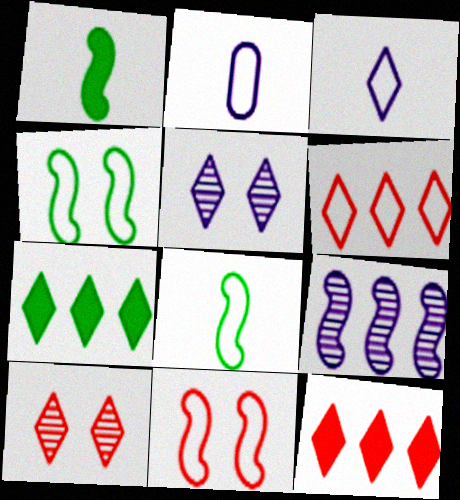[[1, 9, 11], 
[2, 4, 6], 
[3, 7, 10]]